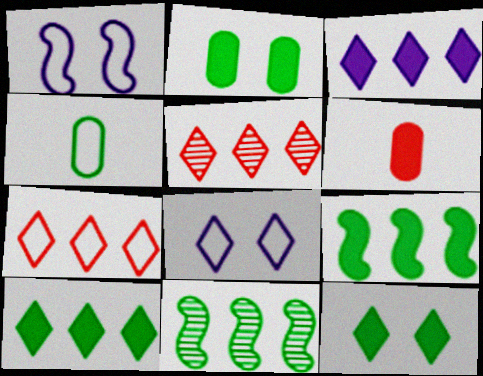[[1, 4, 7], 
[4, 11, 12], 
[6, 8, 11]]